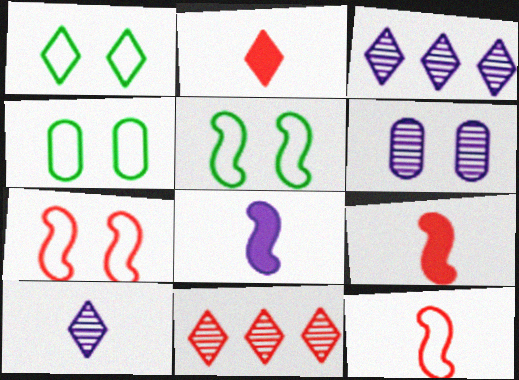[[1, 2, 3], 
[1, 4, 5], 
[3, 4, 9], 
[4, 8, 11]]